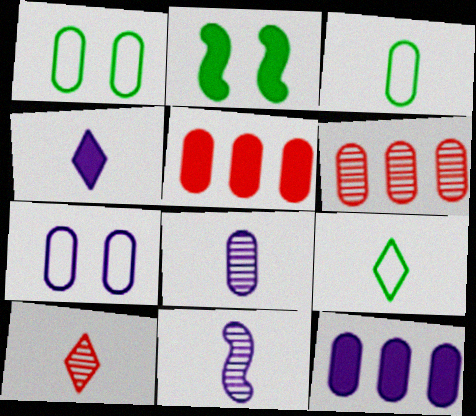[[1, 5, 8], 
[2, 4, 5], 
[4, 9, 10], 
[7, 8, 12]]